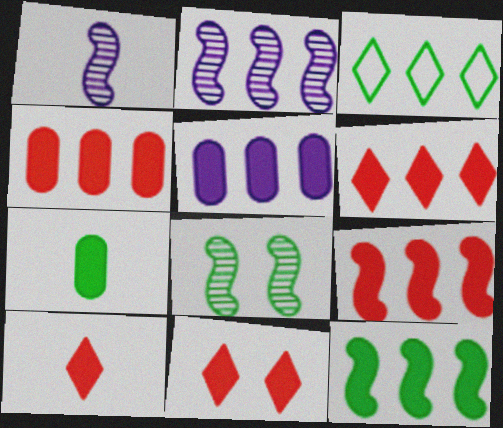[[2, 3, 4], 
[3, 7, 8], 
[4, 6, 9], 
[5, 6, 12], 
[6, 10, 11]]